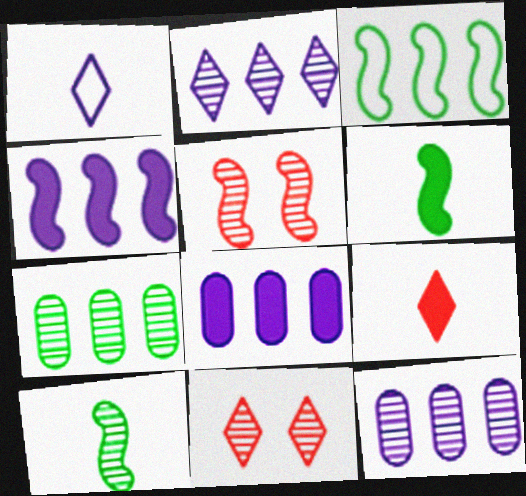[[10, 11, 12]]